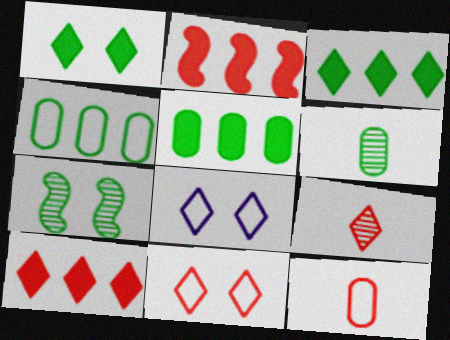[[2, 6, 8], 
[3, 8, 9], 
[9, 10, 11]]